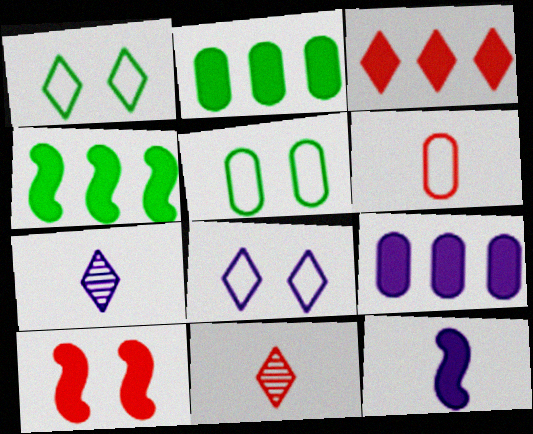[[1, 3, 7], 
[3, 4, 9], 
[4, 10, 12]]